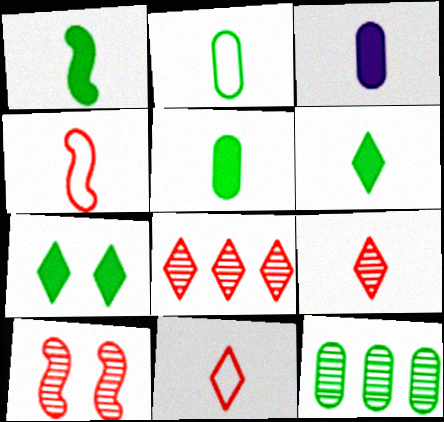[[1, 5, 6]]